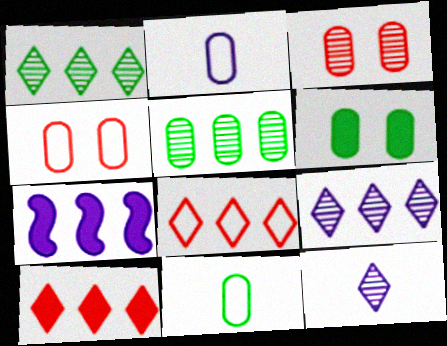[[5, 6, 11], 
[5, 7, 8]]